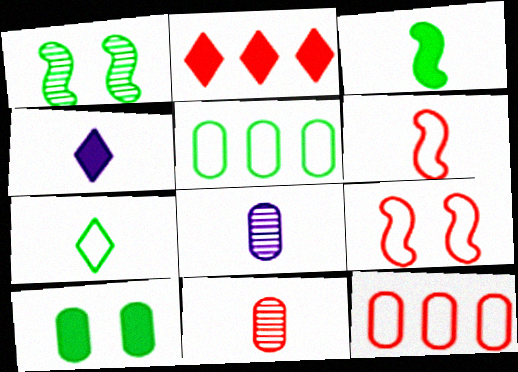[[1, 4, 12], 
[2, 9, 11], 
[8, 10, 12]]